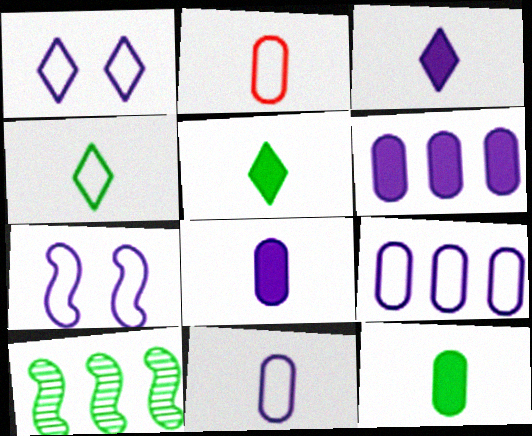[]